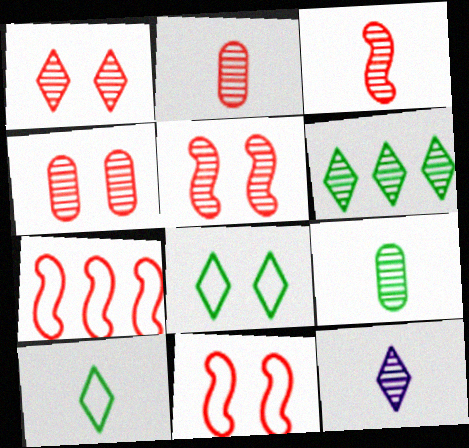[[1, 4, 5], 
[1, 6, 12], 
[3, 9, 12]]